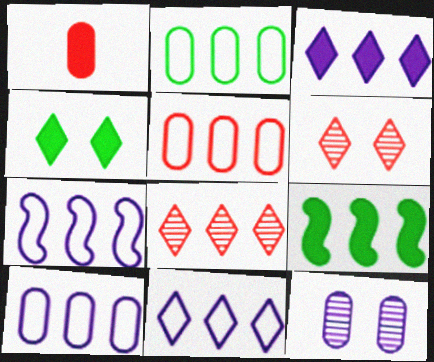[[1, 2, 12], 
[2, 5, 10], 
[7, 10, 11], 
[8, 9, 10]]